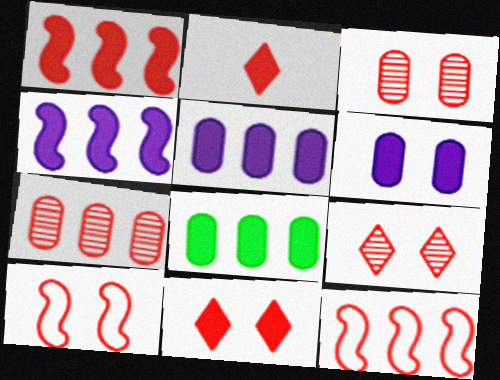[[2, 3, 12], 
[2, 7, 10], 
[3, 10, 11]]